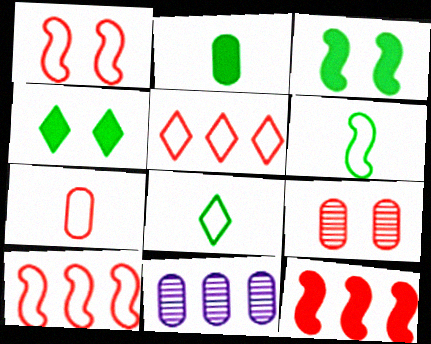[[1, 5, 7]]